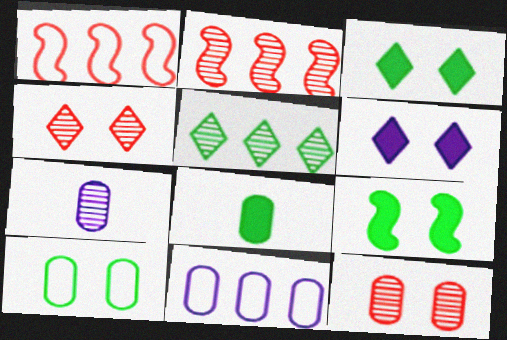[[1, 3, 7], 
[8, 11, 12]]